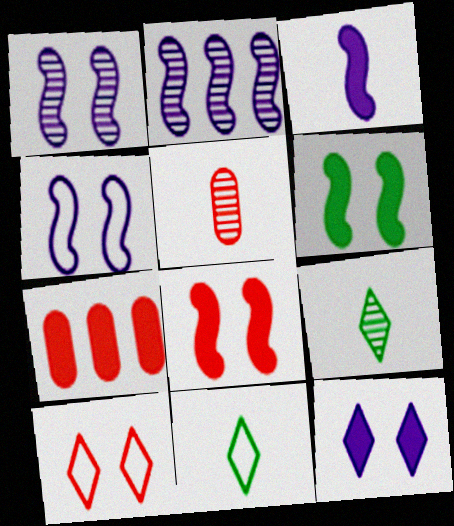[[1, 7, 11], 
[2, 3, 4], 
[3, 5, 11], 
[4, 7, 9]]